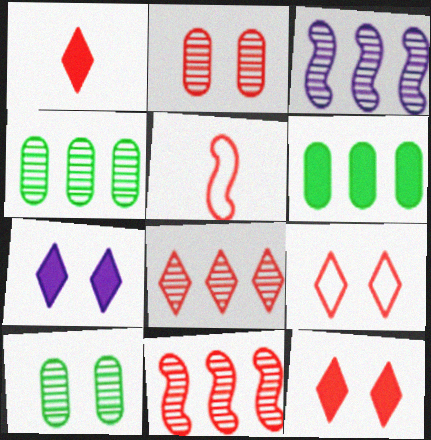[[1, 8, 9], 
[3, 4, 8], 
[4, 5, 7]]